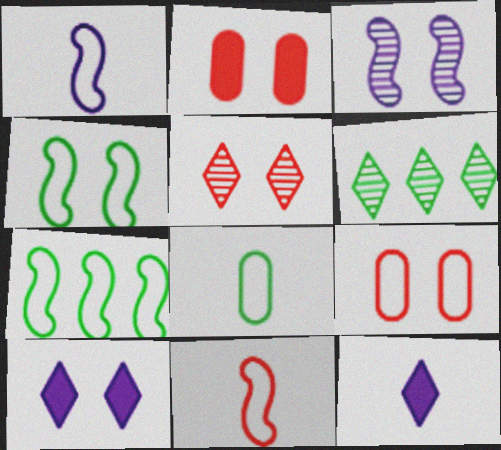[[1, 2, 6]]